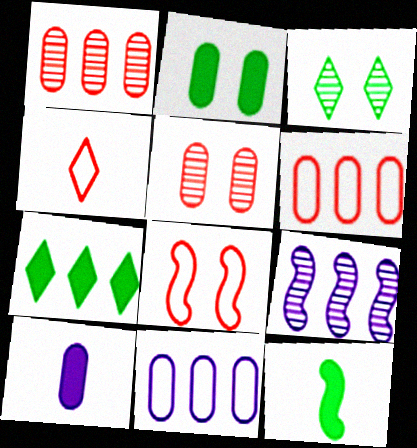[[2, 4, 9], 
[2, 7, 12], 
[4, 6, 8], 
[6, 7, 9], 
[8, 9, 12]]